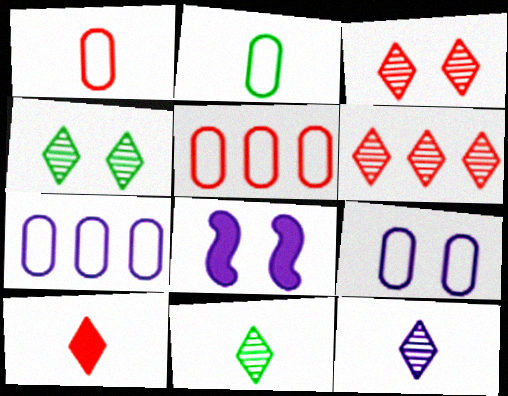[[2, 5, 9], 
[2, 6, 8], 
[4, 6, 12], 
[5, 8, 11], 
[7, 8, 12]]